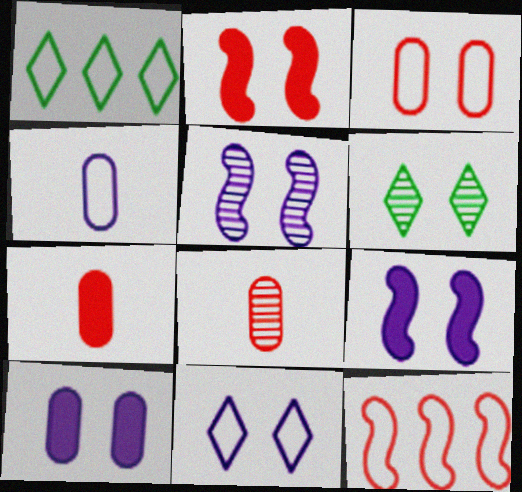[[1, 5, 7], 
[1, 8, 9], 
[3, 6, 9], 
[5, 10, 11]]